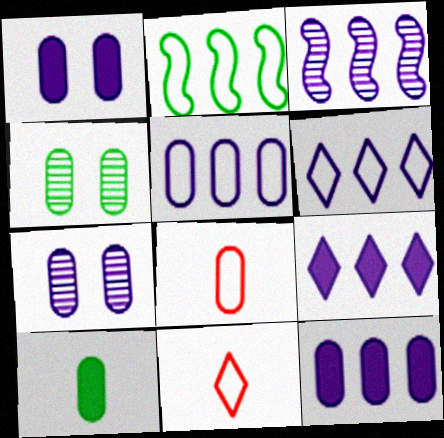[[3, 5, 9], 
[3, 6, 12], 
[4, 8, 12]]